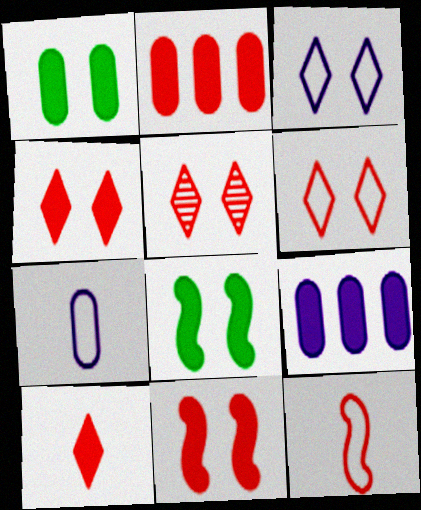[[2, 5, 12], 
[2, 10, 11], 
[4, 5, 6], 
[8, 9, 10]]